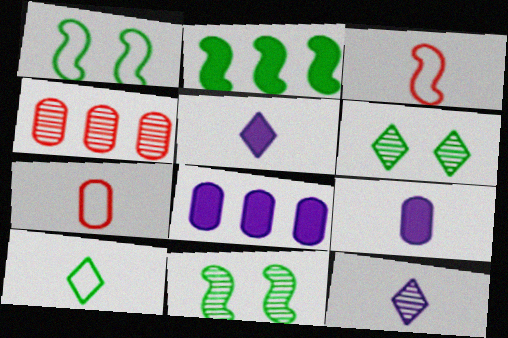[[1, 4, 5], 
[3, 6, 8], 
[4, 11, 12]]